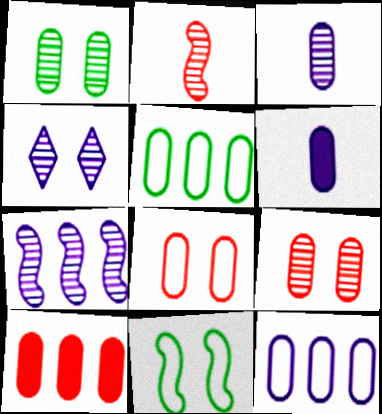[[3, 4, 7], 
[5, 6, 9]]